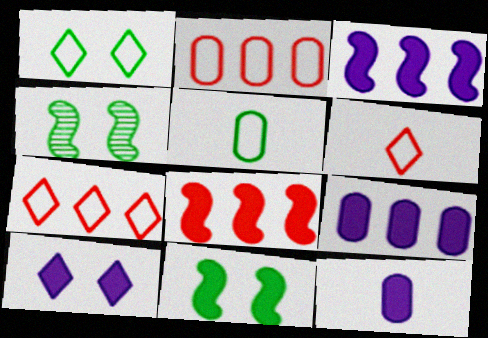[[3, 10, 12], 
[4, 6, 9], 
[4, 7, 12]]